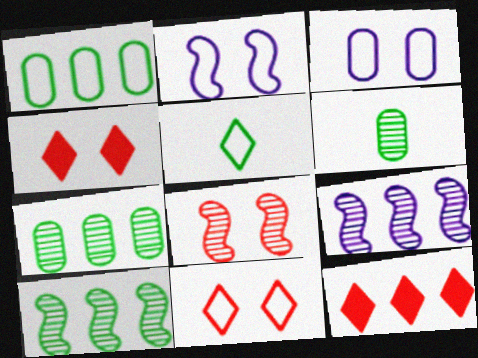[[1, 9, 12], 
[2, 6, 12]]